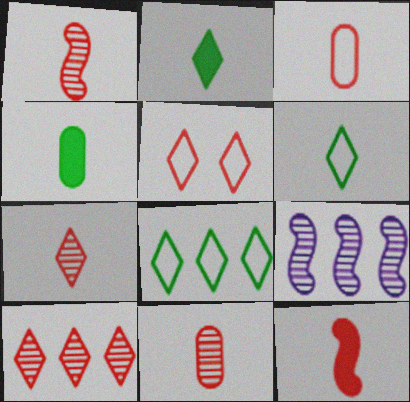[[1, 7, 11], 
[3, 7, 12], 
[4, 5, 9]]